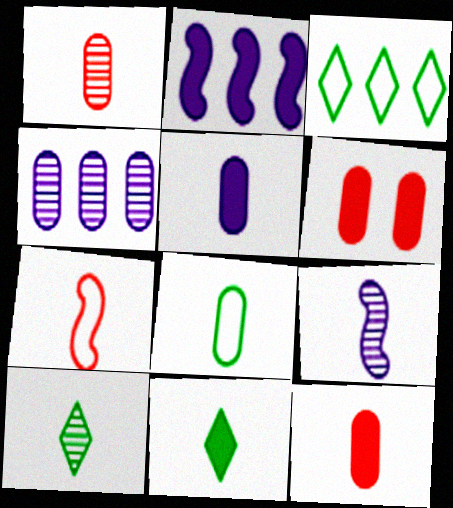[[1, 5, 8], 
[1, 9, 10], 
[2, 6, 11], 
[3, 6, 9], 
[4, 6, 8], 
[5, 7, 10]]